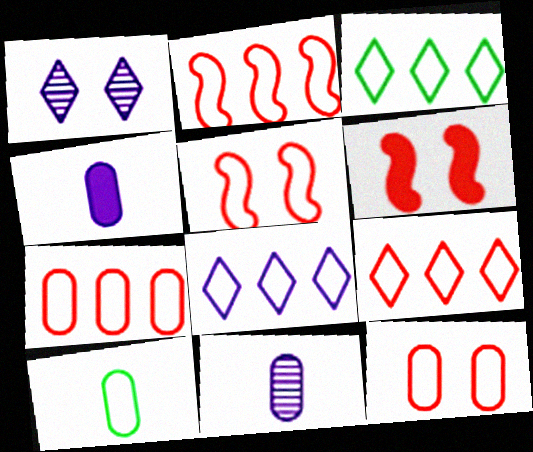[[2, 7, 9], 
[3, 6, 11], 
[3, 8, 9], 
[5, 8, 10]]